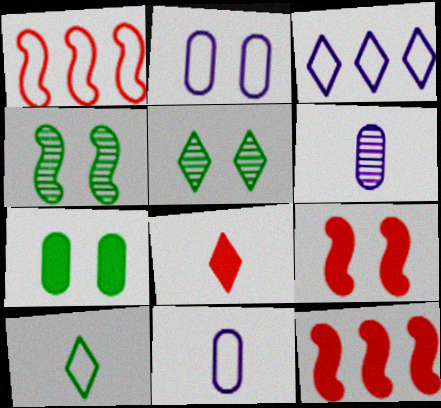[[1, 2, 10], 
[2, 5, 9], 
[3, 5, 8], 
[5, 11, 12]]